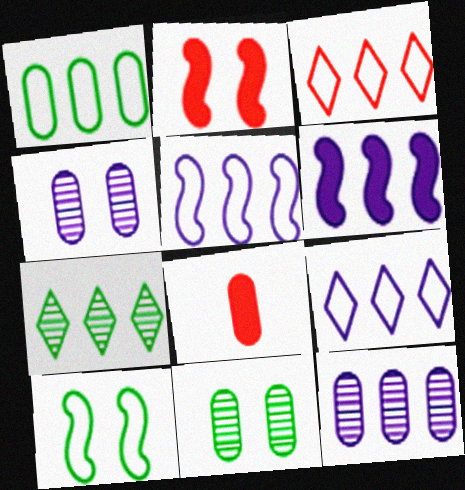[[1, 3, 5], 
[1, 4, 8], 
[6, 9, 12]]